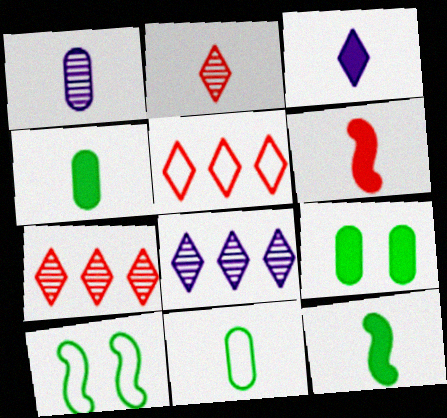[[3, 4, 6]]